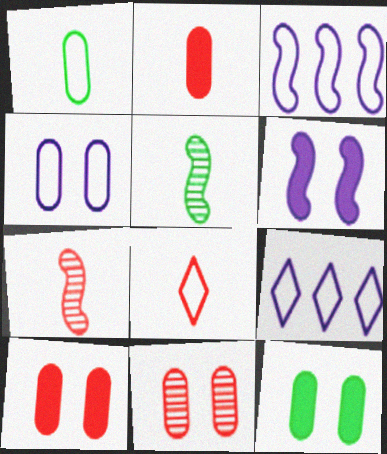[[2, 7, 8], 
[4, 11, 12], 
[5, 9, 10], 
[7, 9, 12]]